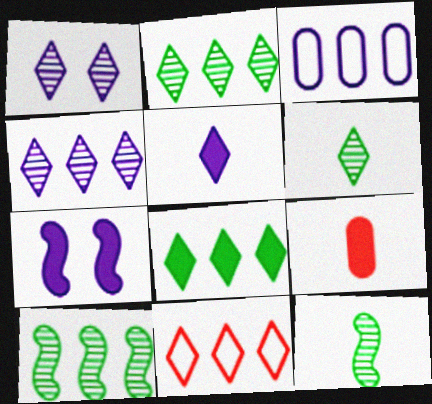[[4, 8, 11], 
[7, 8, 9]]